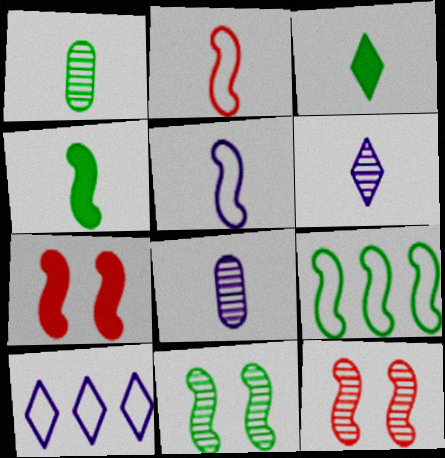[[1, 7, 10], 
[2, 3, 8], 
[4, 9, 11]]